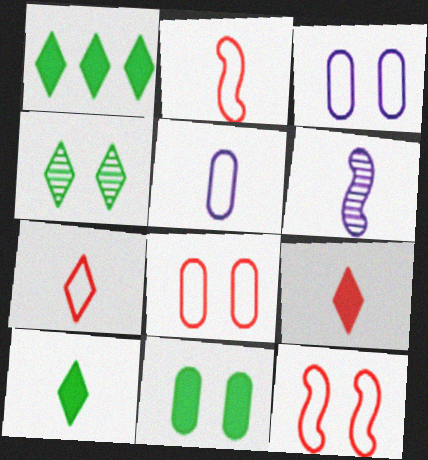[[1, 6, 8]]